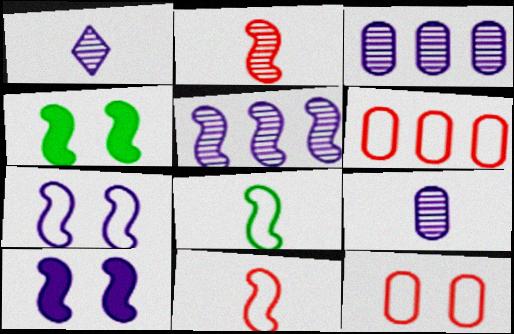[[1, 4, 6], 
[4, 5, 11]]